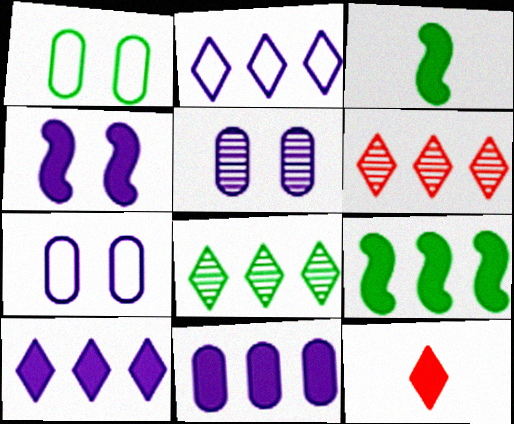[[1, 3, 8], 
[3, 6, 7]]